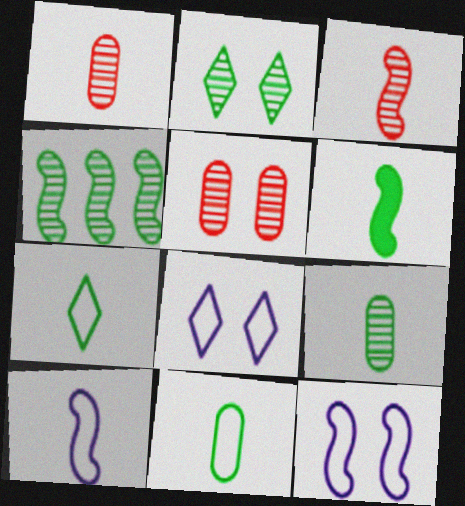[[2, 4, 9], 
[3, 6, 10], 
[6, 7, 9]]